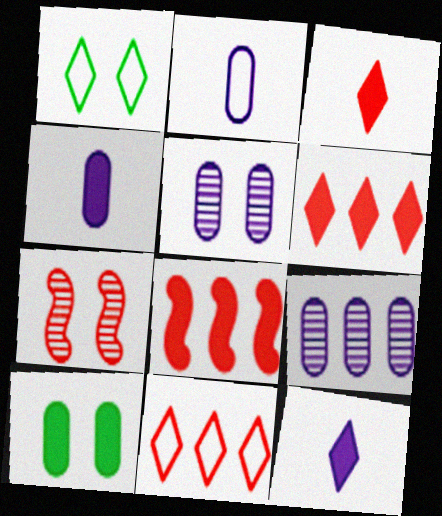[[8, 10, 12]]